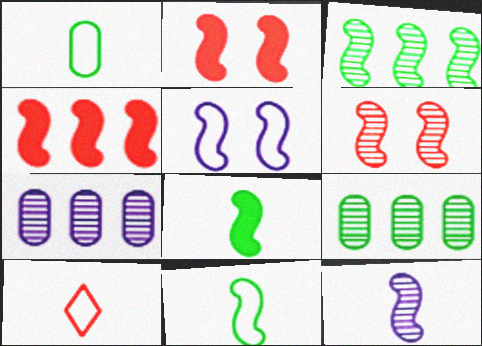[[3, 6, 12]]